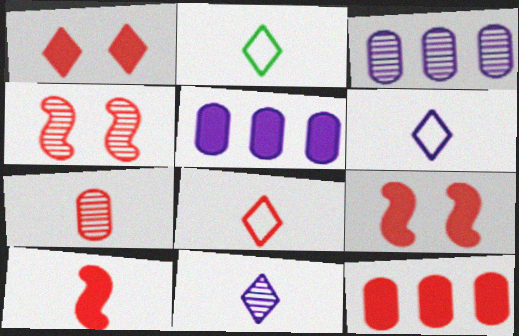[[1, 10, 12], 
[2, 3, 9], 
[2, 4, 5], 
[2, 6, 8], 
[4, 8, 12], 
[7, 8, 10]]